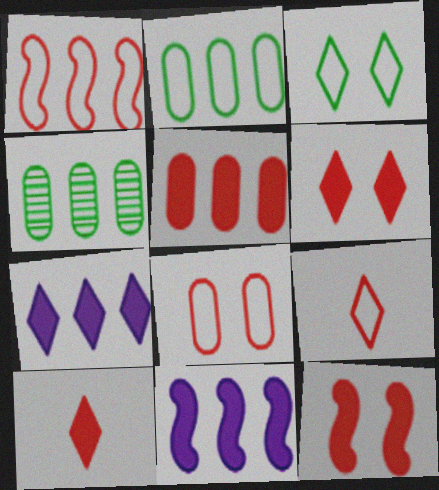[[1, 4, 7], 
[1, 8, 9], 
[5, 10, 12]]